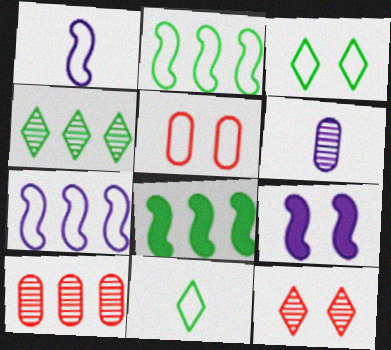[[5, 7, 11], 
[9, 10, 11]]